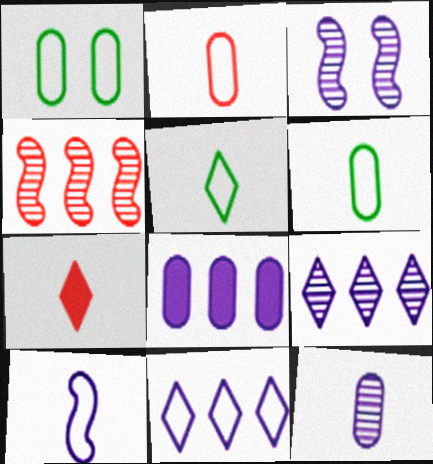[[2, 5, 10], 
[3, 9, 12]]